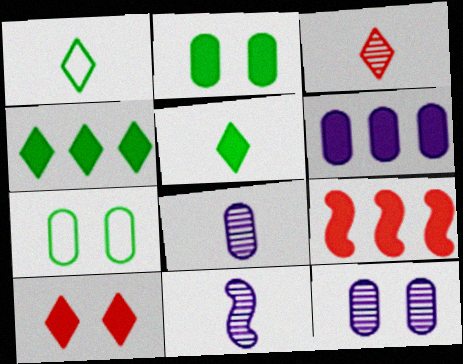[[1, 9, 12], 
[4, 6, 9]]